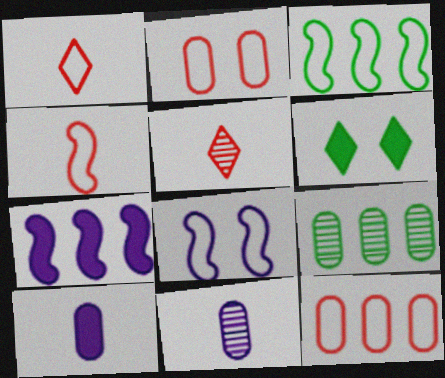[[2, 9, 10], 
[3, 4, 8]]